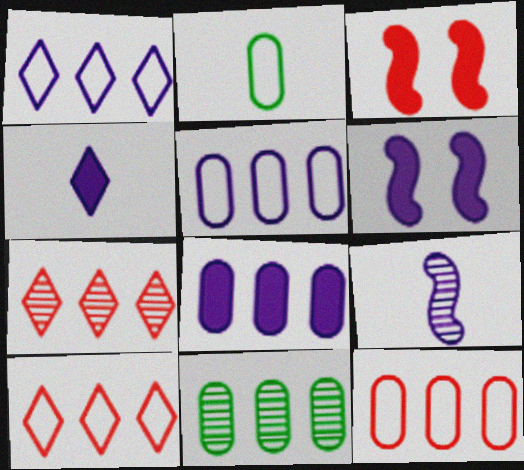[[2, 6, 7], 
[4, 6, 8], 
[8, 11, 12]]